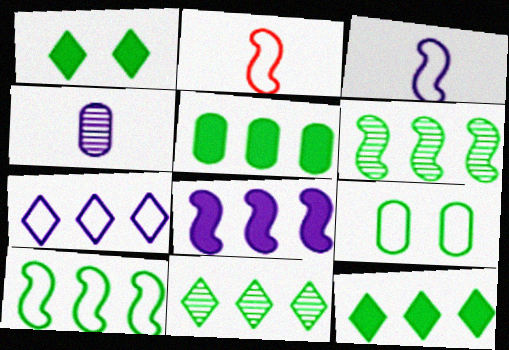[[2, 7, 9], 
[5, 10, 11]]